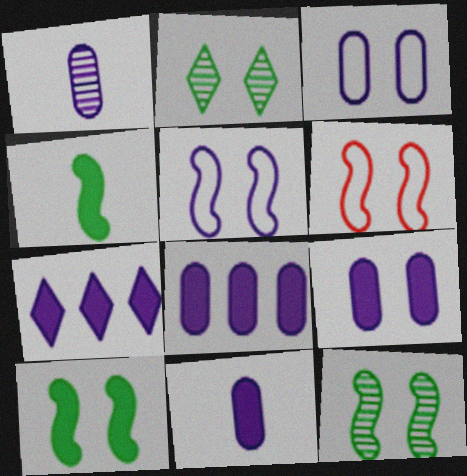[[1, 3, 8], 
[1, 5, 7], 
[2, 6, 9], 
[8, 9, 11]]